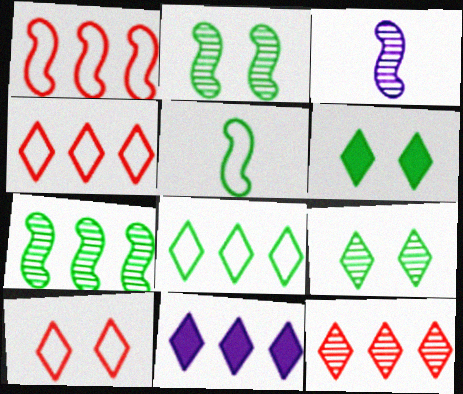[[8, 11, 12]]